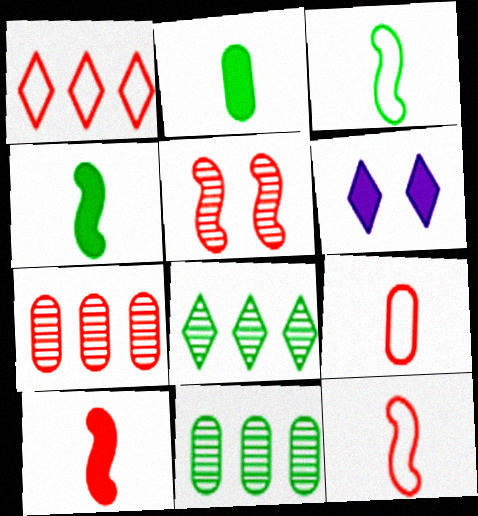[[3, 6, 7], 
[6, 11, 12]]